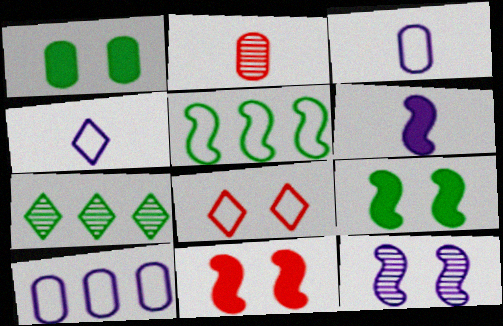[[1, 2, 10], 
[1, 8, 12], 
[2, 7, 12], 
[3, 5, 8], 
[3, 7, 11]]